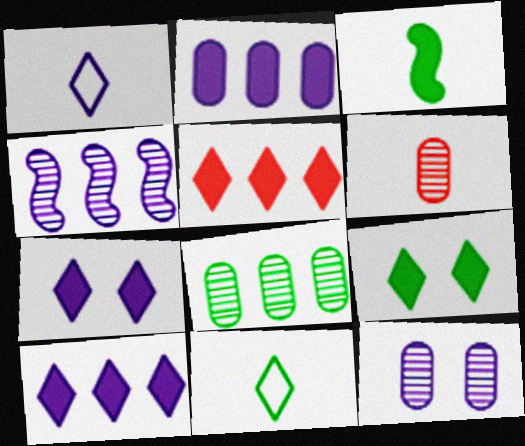[[1, 3, 6], 
[6, 8, 12]]